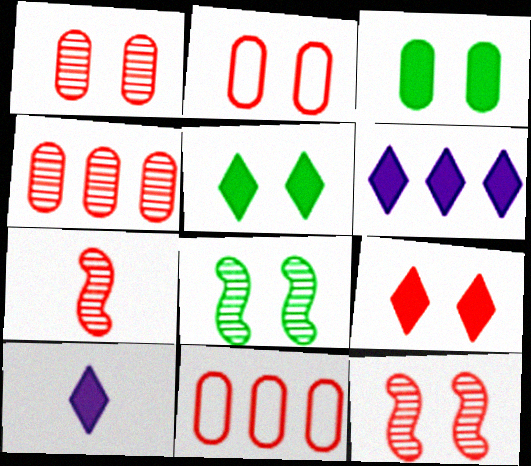[[2, 9, 12], 
[7, 9, 11], 
[8, 10, 11]]